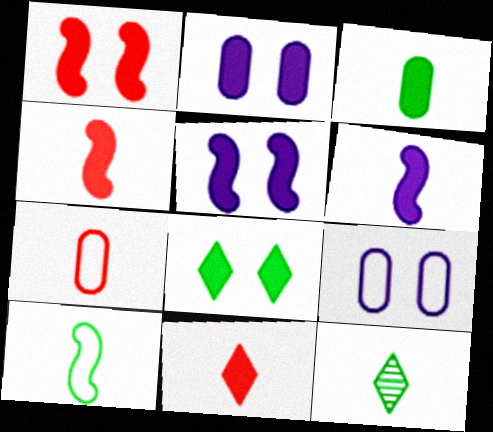[[1, 2, 8], 
[3, 6, 11], 
[3, 10, 12], 
[6, 7, 12]]